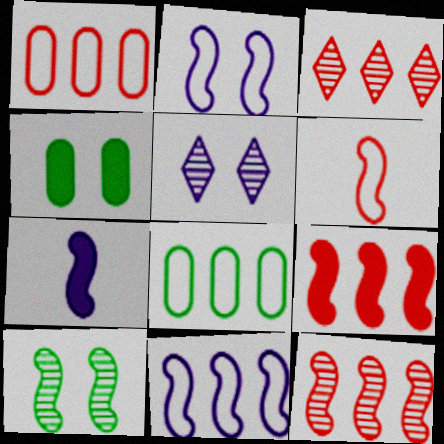[[1, 3, 9]]